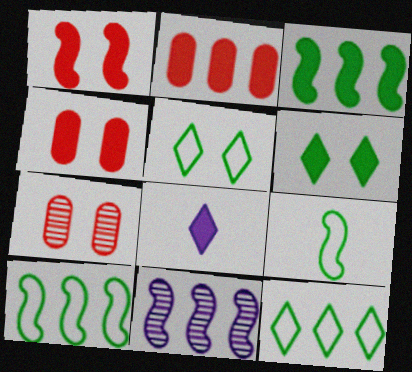[[1, 9, 11], 
[2, 11, 12], 
[3, 4, 8], 
[7, 8, 10]]